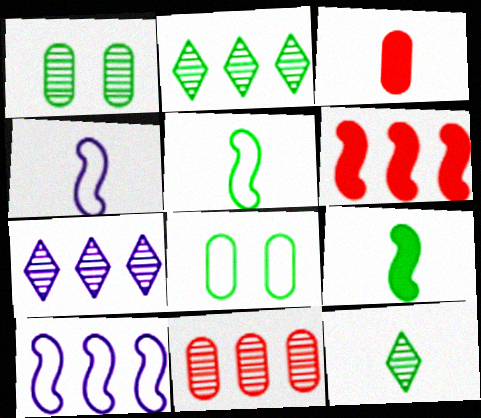[[2, 8, 9], 
[3, 4, 12]]